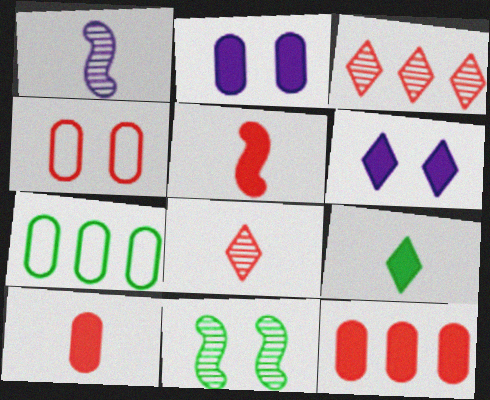[[3, 4, 5], 
[4, 6, 11], 
[7, 9, 11]]